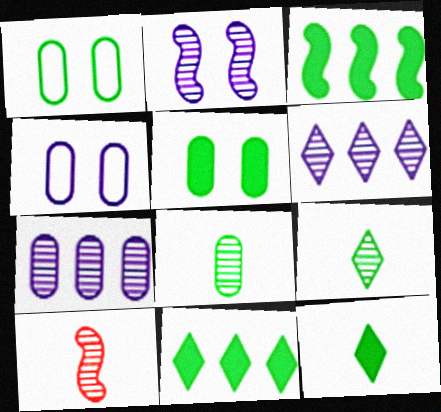[[1, 3, 9], 
[3, 5, 12], 
[4, 10, 11]]